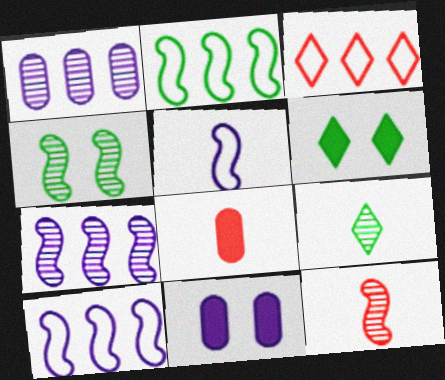[[4, 7, 12], 
[5, 8, 9]]